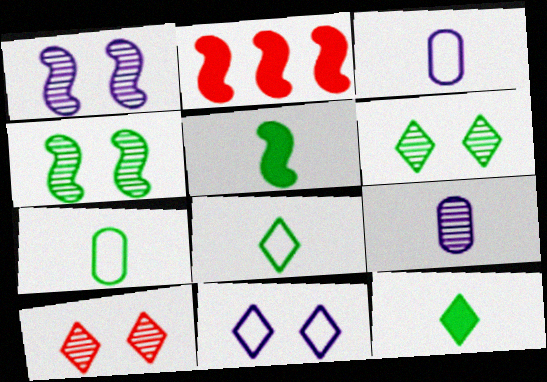[[2, 3, 6]]